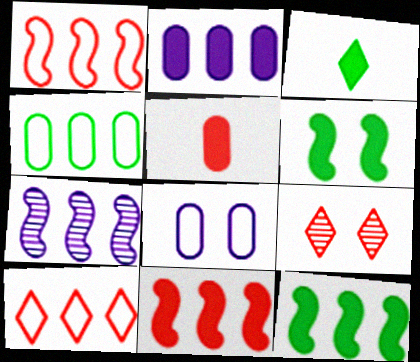[[1, 5, 9], 
[1, 7, 12], 
[6, 8, 9]]